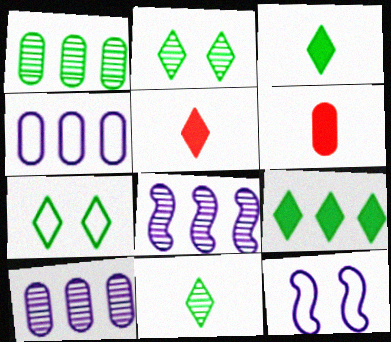[[1, 5, 12], 
[6, 7, 8], 
[7, 9, 11]]